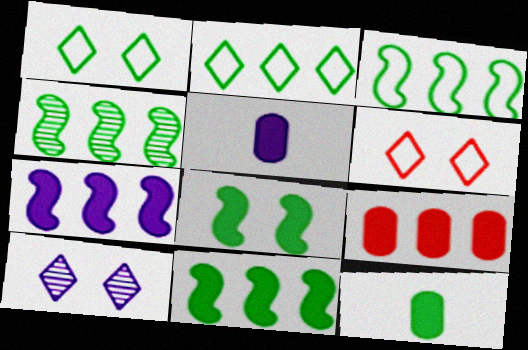[[1, 4, 12], 
[3, 4, 11], 
[4, 5, 6]]